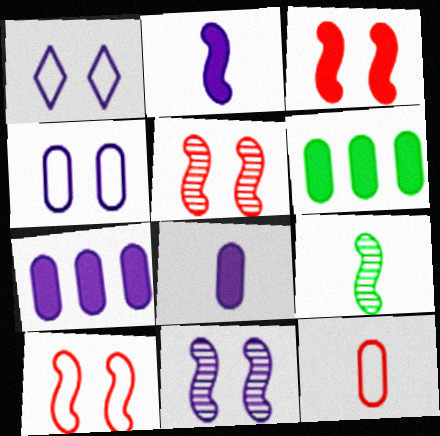[[3, 5, 10]]